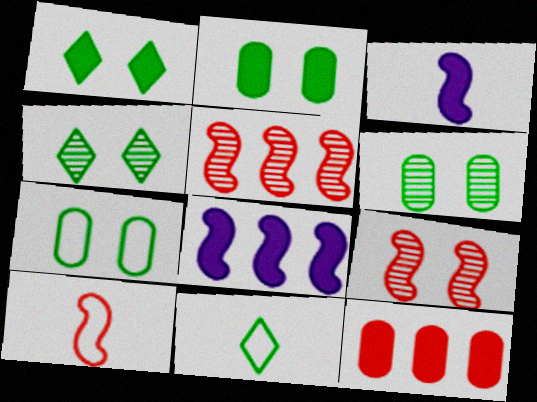[[1, 3, 12], 
[2, 6, 7]]